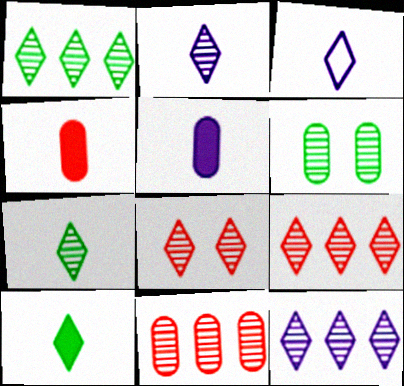[[1, 2, 8], 
[1, 9, 12], 
[7, 8, 12]]